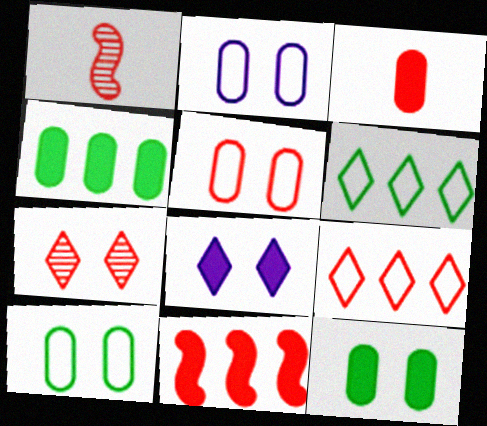[[2, 5, 10]]